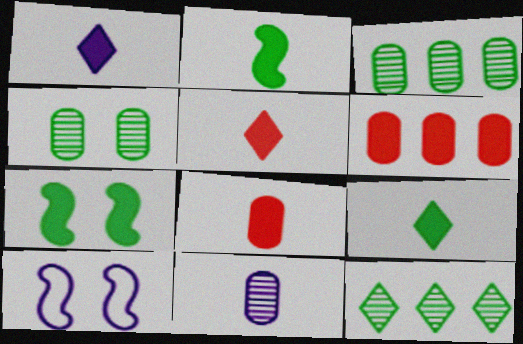[[1, 2, 8], 
[1, 5, 9], 
[1, 6, 7], 
[3, 5, 10], 
[8, 10, 12]]